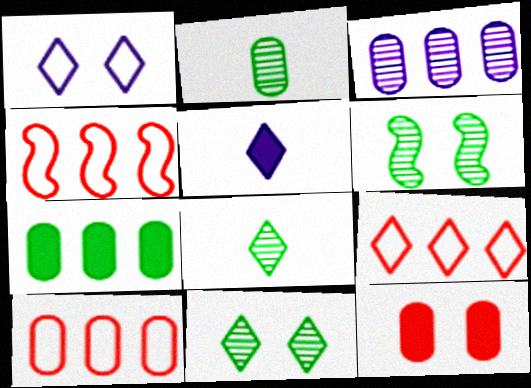[[1, 6, 12], 
[3, 7, 10], 
[4, 9, 10], 
[5, 6, 10], 
[5, 9, 11]]